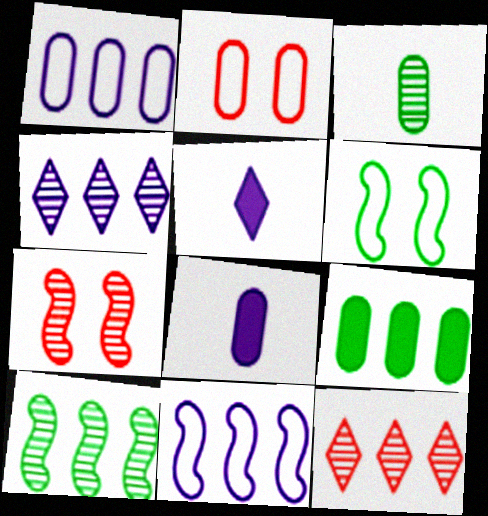[[2, 5, 10], 
[3, 4, 7], 
[6, 8, 12], 
[9, 11, 12]]